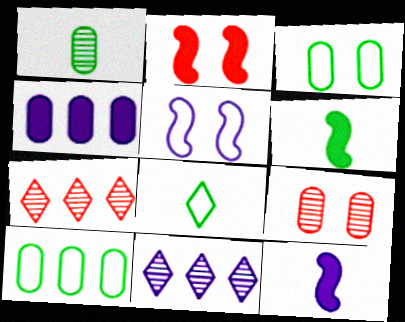[[1, 6, 8], 
[3, 7, 12]]